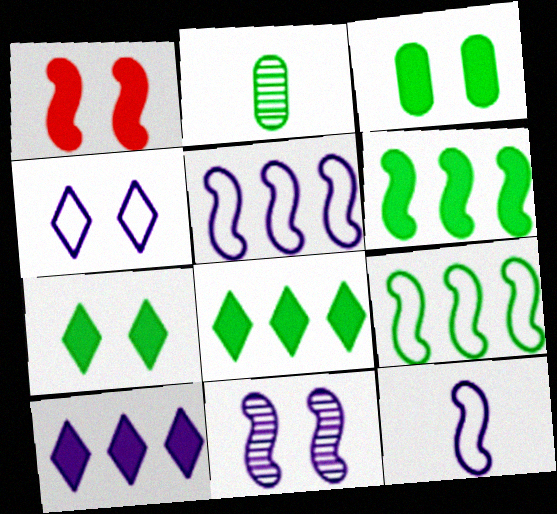[[2, 7, 9]]